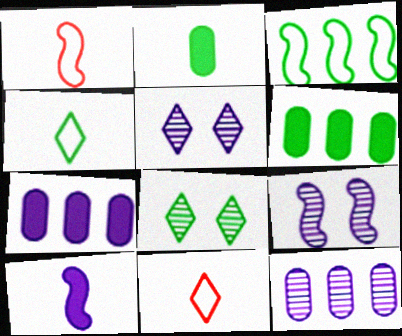[[1, 5, 6], 
[1, 7, 8], 
[2, 3, 8], 
[6, 9, 11]]